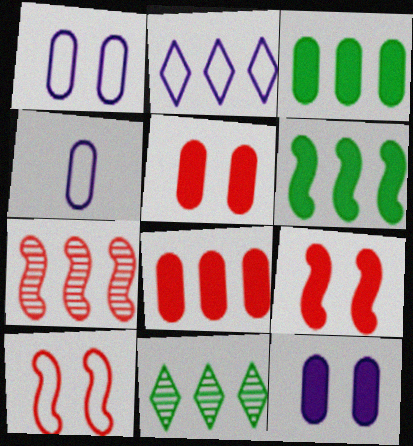[[2, 3, 7], 
[4, 9, 11]]